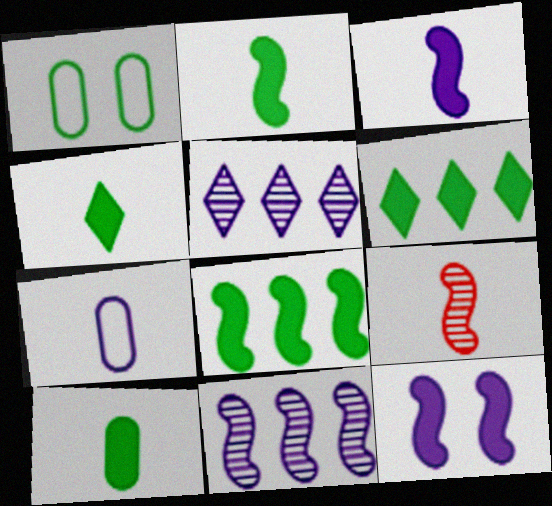[[2, 4, 10], 
[4, 7, 9], 
[5, 7, 12]]